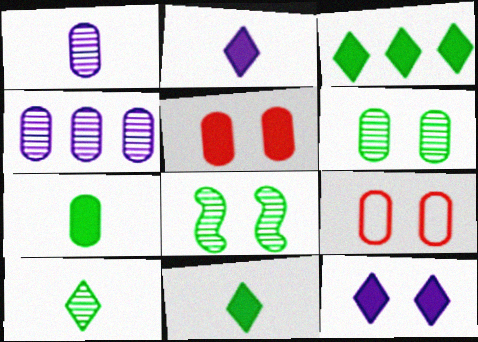[[4, 7, 9], 
[8, 9, 12]]